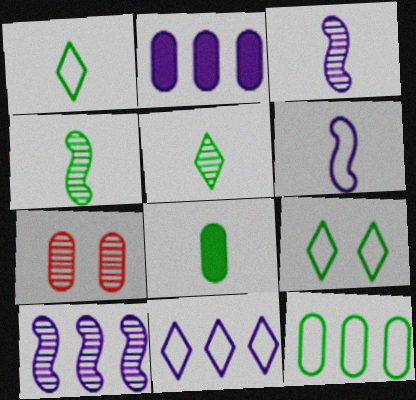[[1, 4, 8], 
[2, 10, 11], 
[5, 7, 10]]